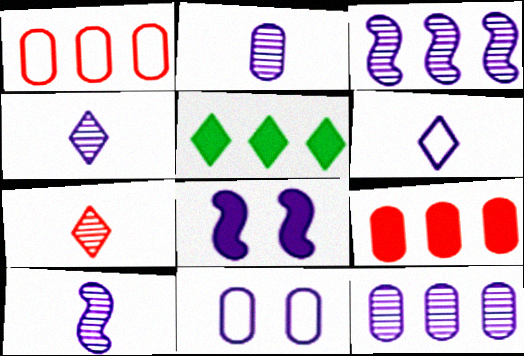[[1, 3, 5], 
[2, 4, 10], 
[6, 8, 12]]